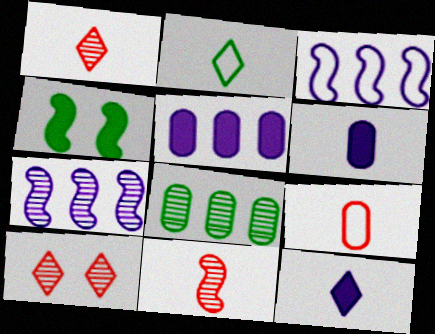[[1, 2, 12], 
[2, 4, 8], 
[2, 6, 11], 
[3, 4, 11]]